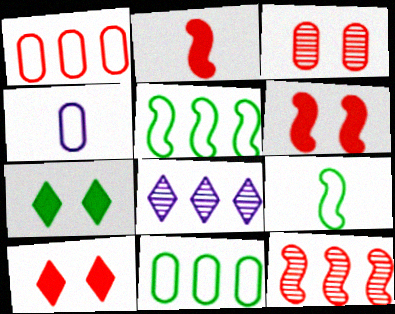[[4, 7, 12]]